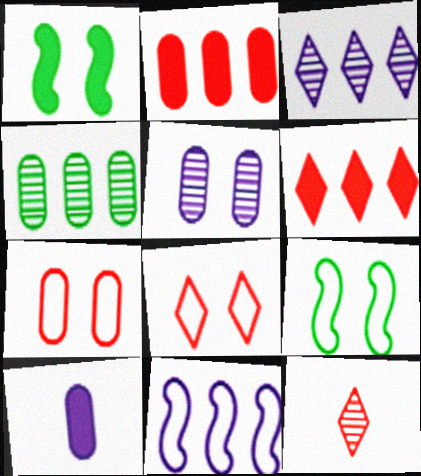[[1, 5, 8], 
[1, 6, 10], 
[4, 6, 11], 
[4, 7, 10], 
[6, 8, 12]]